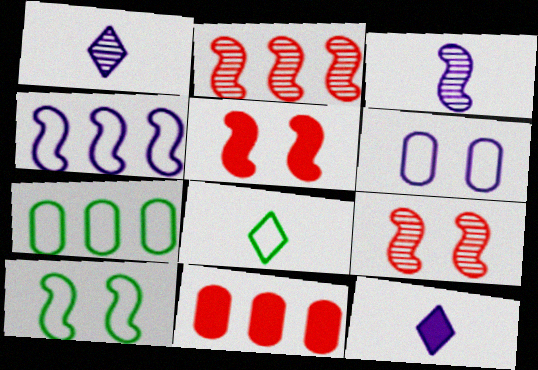[[1, 5, 7], 
[1, 10, 11], 
[7, 8, 10], 
[7, 9, 12]]